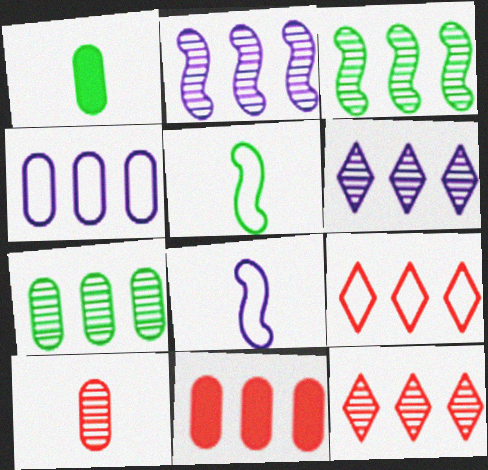[[2, 7, 12], 
[4, 7, 11]]